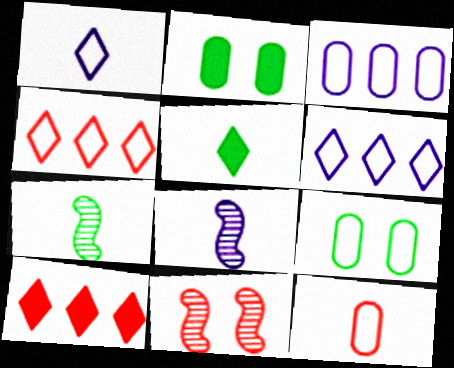[[2, 4, 8], 
[3, 5, 11], 
[3, 9, 12], 
[5, 8, 12], 
[8, 9, 10], 
[10, 11, 12]]